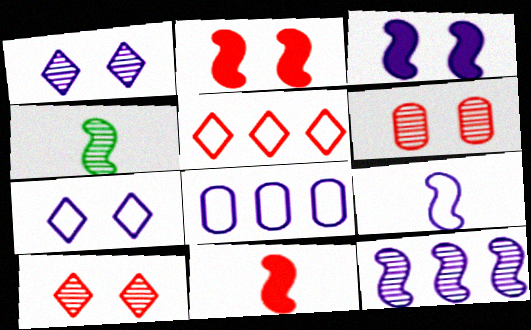[[3, 9, 12], 
[4, 9, 11], 
[5, 6, 11], 
[7, 8, 9]]